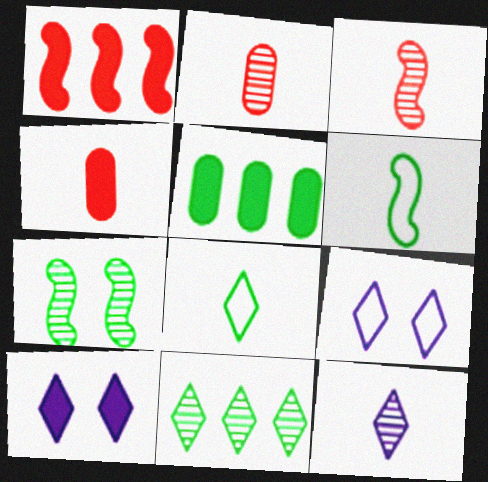[[3, 5, 9], 
[4, 6, 12], 
[5, 7, 8]]